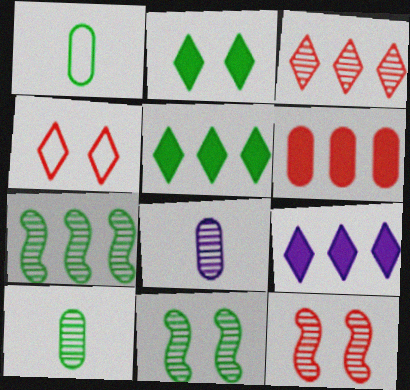[[1, 2, 7], 
[1, 5, 11], 
[1, 9, 12], 
[3, 8, 11]]